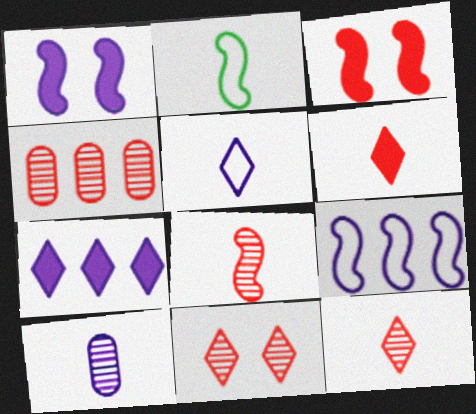[[2, 6, 10], 
[4, 8, 11]]